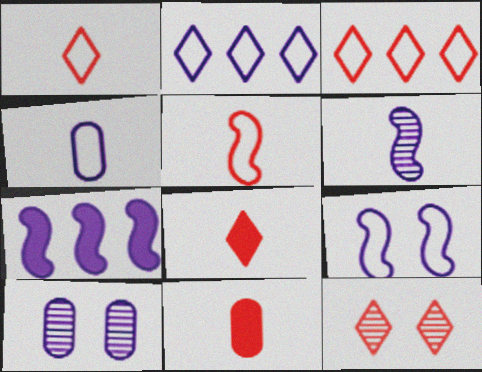[[2, 4, 9], 
[3, 8, 12], 
[6, 7, 9]]